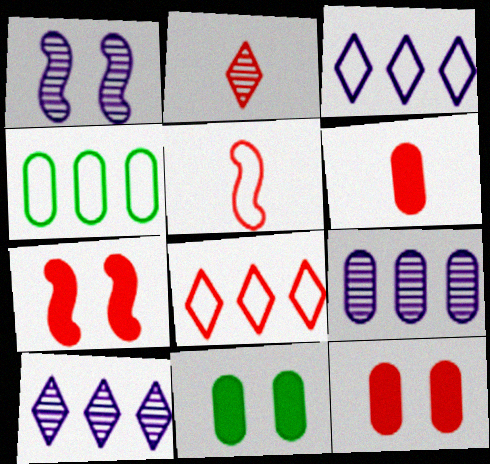[[2, 5, 6], 
[5, 10, 11]]